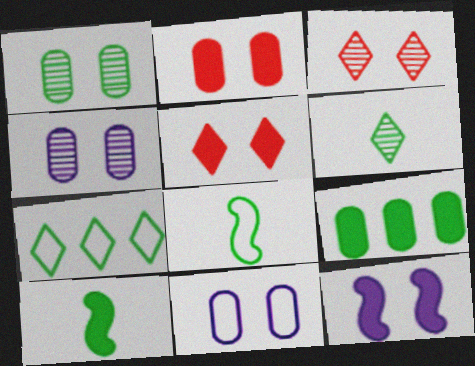[[1, 2, 11], 
[1, 7, 10]]